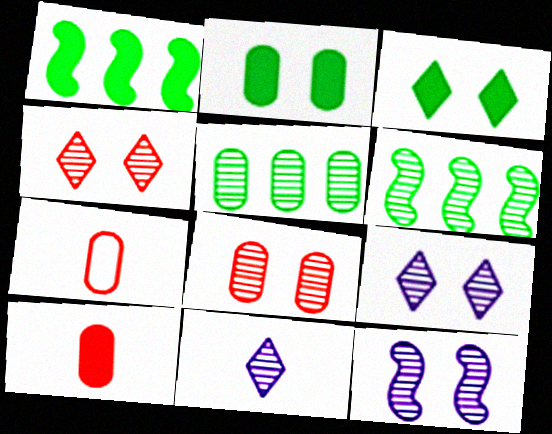[[1, 7, 9], 
[6, 8, 11]]